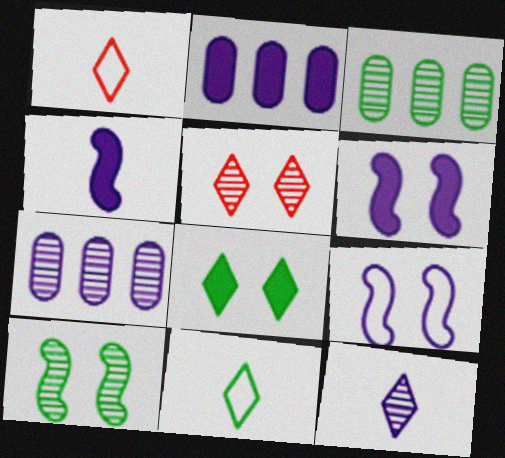[[1, 2, 10], 
[1, 3, 6], 
[2, 9, 12]]